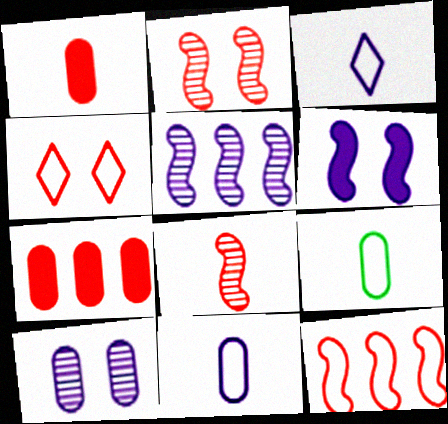[[4, 7, 8], 
[7, 9, 10]]